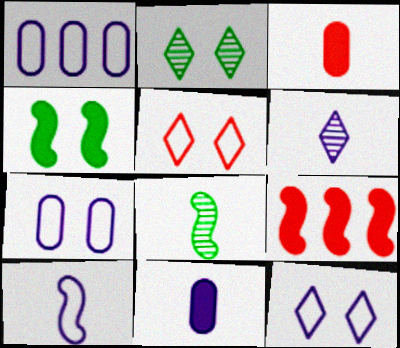[[1, 10, 12], 
[6, 10, 11]]